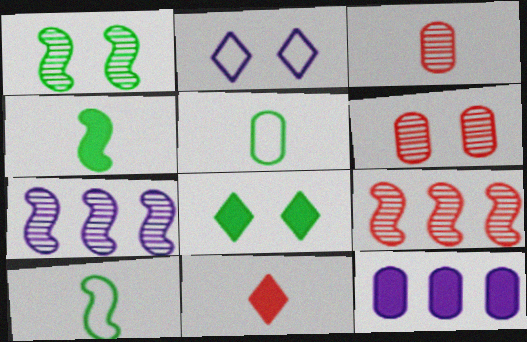[[5, 6, 12]]